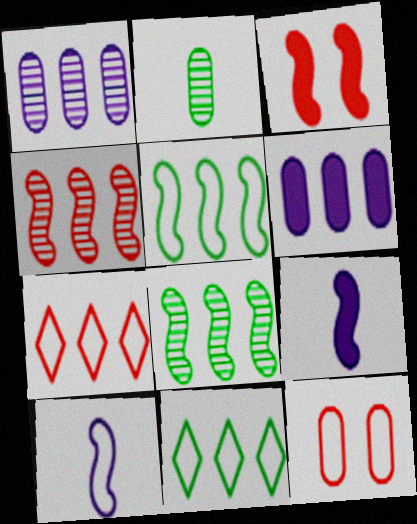[[2, 6, 12], 
[3, 8, 10], 
[4, 6, 11], 
[6, 7, 8], 
[10, 11, 12]]